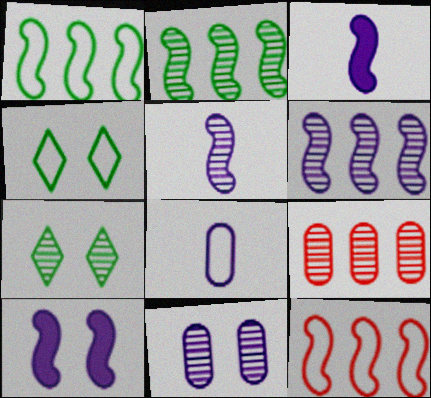[[3, 4, 9], 
[4, 8, 12], 
[5, 7, 9]]